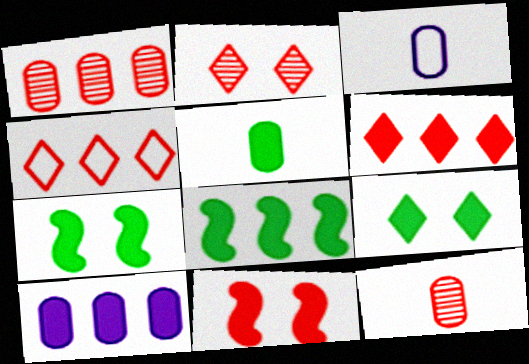[[2, 3, 8], 
[3, 5, 12], 
[4, 11, 12], 
[5, 8, 9], 
[6, 8, 10]]